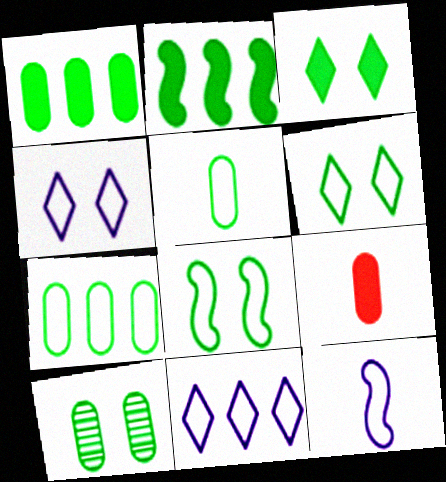[[1, 5, 10], 
[3, 8, 10]]